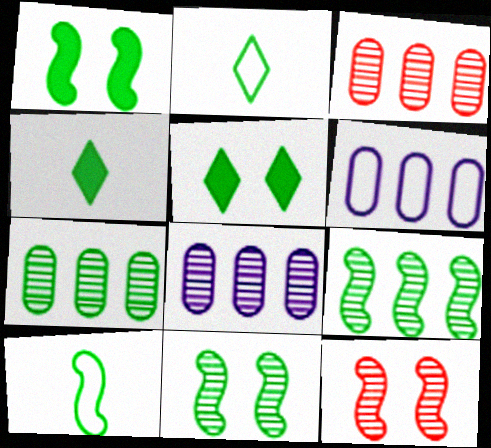[[1, 2, 7], 
[1, 9, 10], 
[3, 7, 8], 
[4, 6, 12], 
[5, 7, 10]]